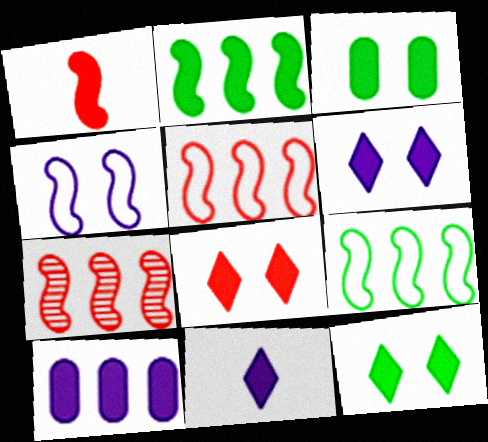[[1, 10, 12], 
[6, 8, 12]]